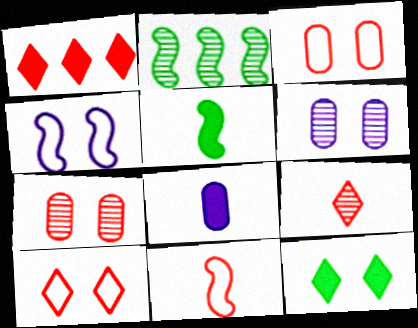[[1, 7, 11], 
[1, 9, 10], 
[2, 6, 9], 
[2, 8, 10], 
[4, 7, 12]]